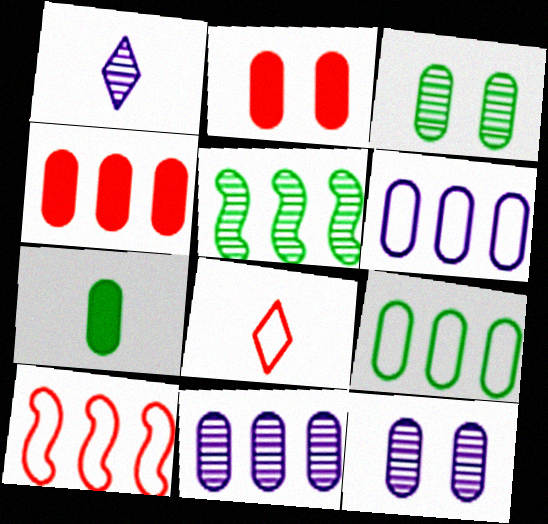[[3, 7, 9], 
[4, 9, 11]]